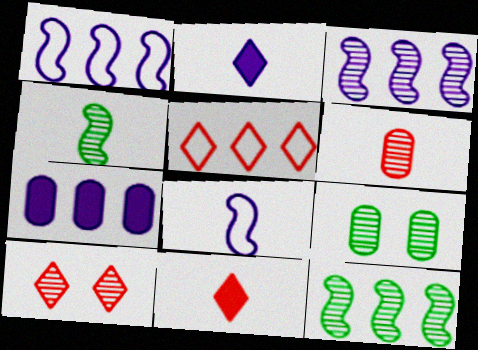[[1, 9, 11], 
[5, 7, 12], 
[5, 10, 11]]